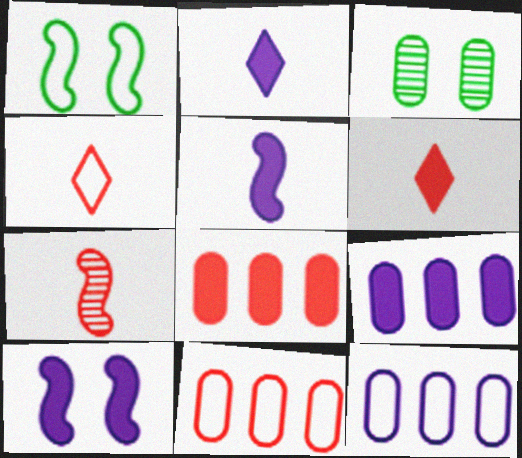[[1, 4, 12], 
[2, 9, 10]]